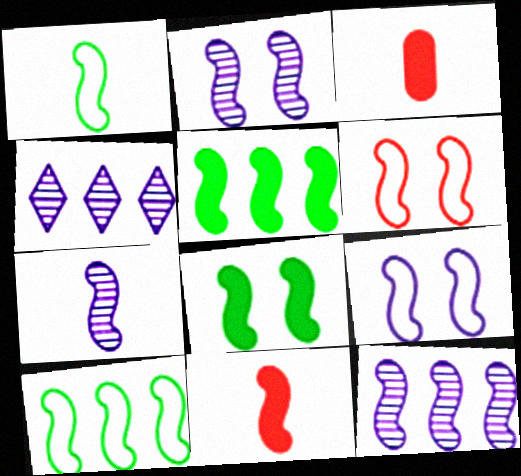[[1, 7, 11], 
[2, 6, 8], 
[2, 7, 12], 
[2, 10, 11], 
[5, 6, 7]]